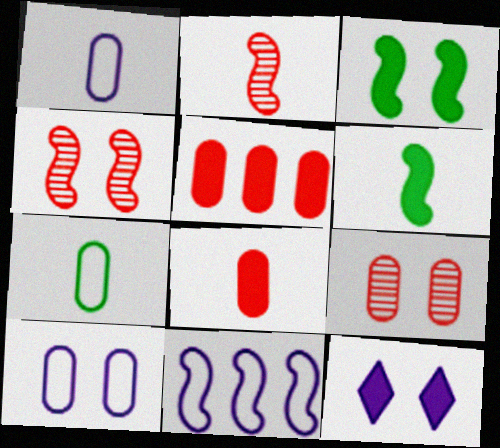[[2, 3, 11], 
[4, 6, 11], 
[5, 6, 12]]